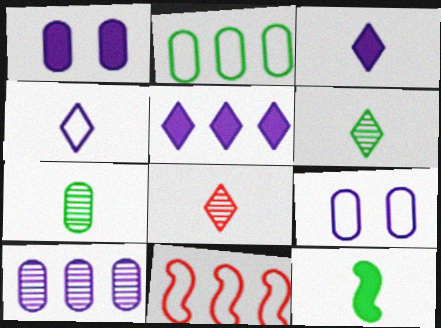[[1, 6, 11]]